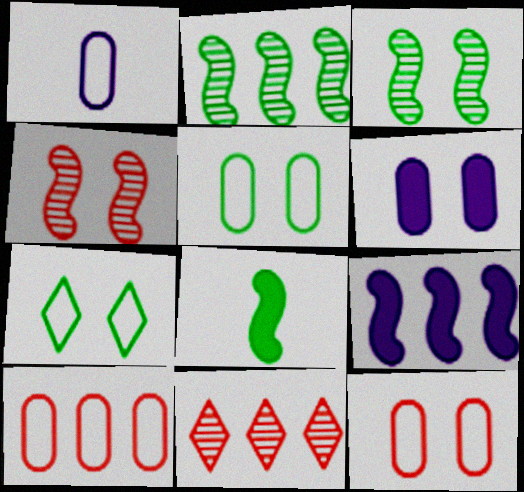[[1, 5, 10], 
[4, 6, 7]]